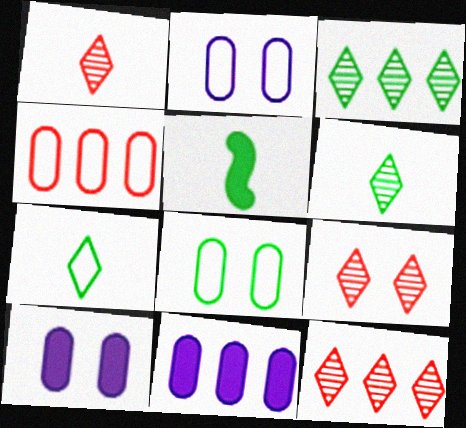[[1, 9, 12], 
[2, 5, 12], 
[3, 5, 8]]